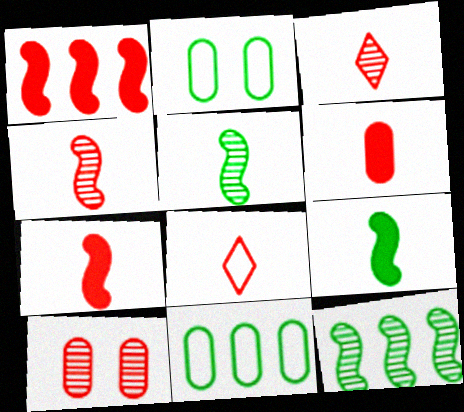[[1, 8, 10], 
[4, 6, 8]]